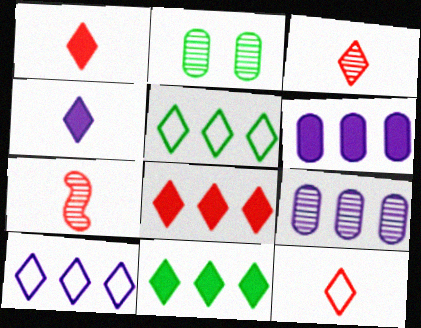[[1, 3, 12]]